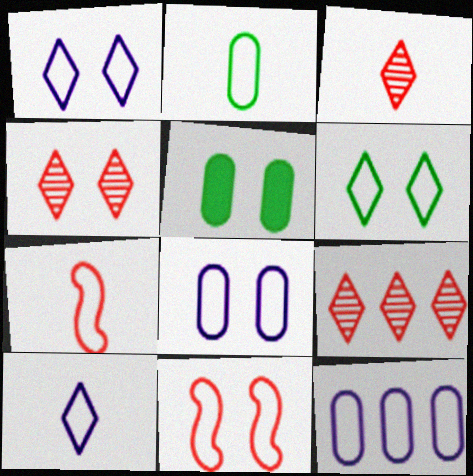[[2, 7, 10], 
[3, 4, 9], 
[6, 7, 12], 
[6, 8, 11]]